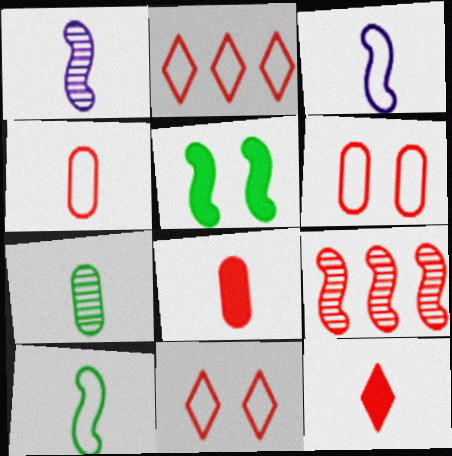[[3, 5, 9], 
[3, 7, 12], 
[6, 9, 12], 
[8, 9, 11]]